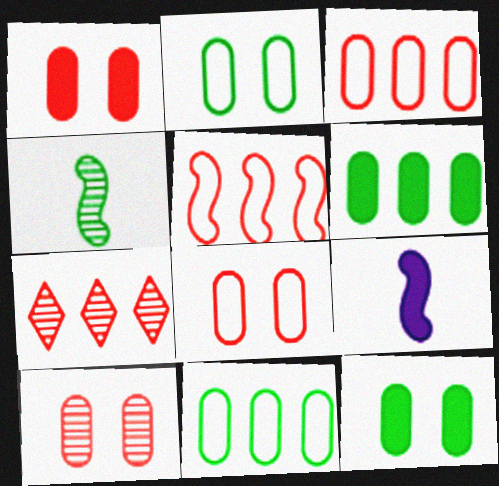[[1, 8, 10], 
[2, 7, 9]]